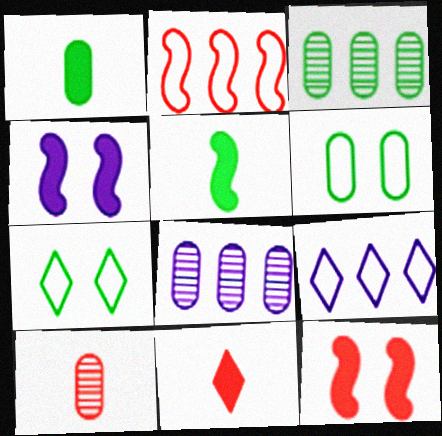[[1, 3, 6], 
[3, 5, 7]]